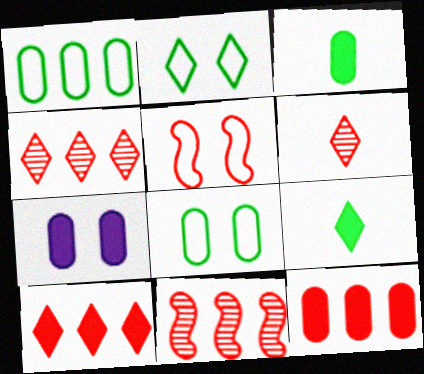[[3, 7, 12], 
[5, 6, 12]]